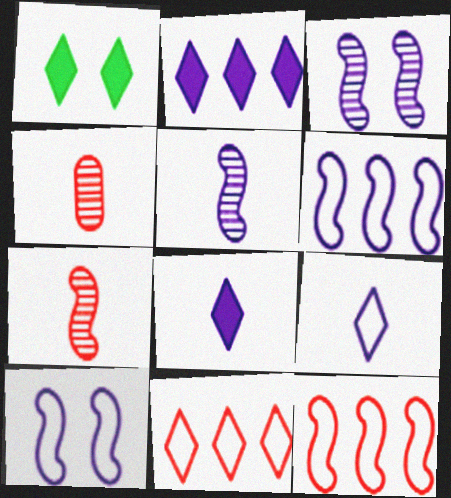[[1, 4, 6]]